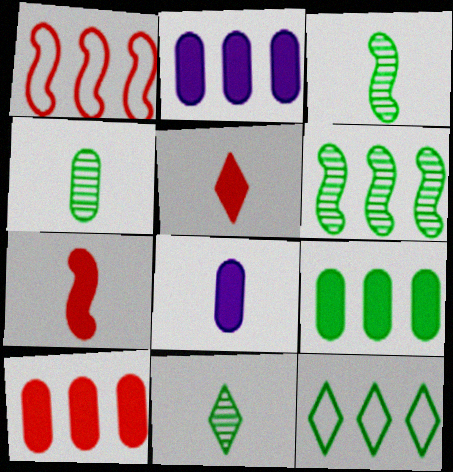[[2, 9, 10], 
[3, 4, 11], 
[6, 9, 12]]